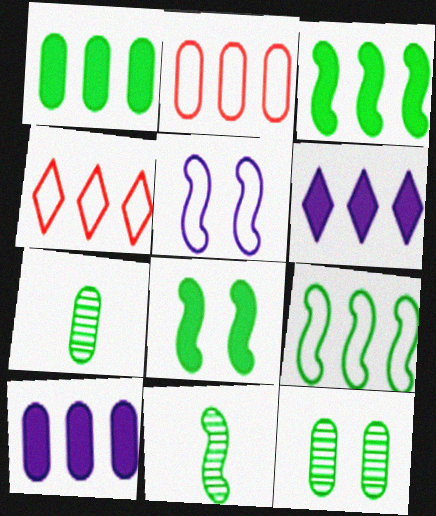[[8, 9, 11]]